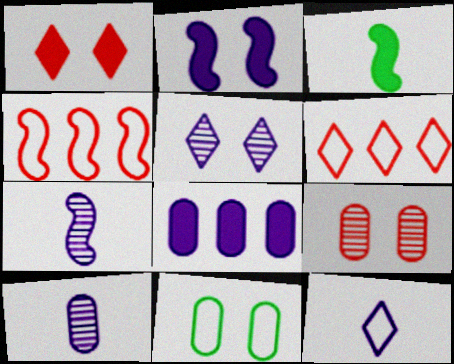[[1, 3, 8], 
[4, 11, 12]]